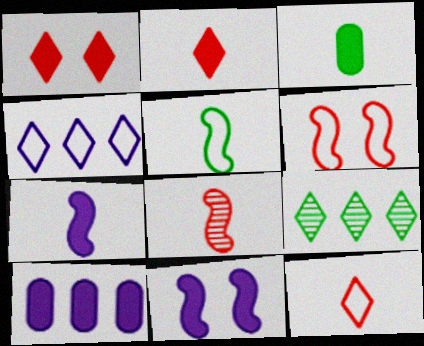[[2, 3, 7], 
[5, 7, 8]]